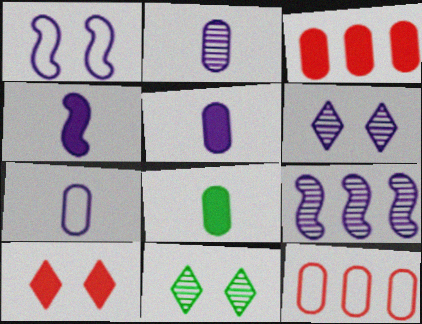[[1, 4, 9], 
[2, 5, 7], 
[2, 6, 9], 
[4, 11, 12]]